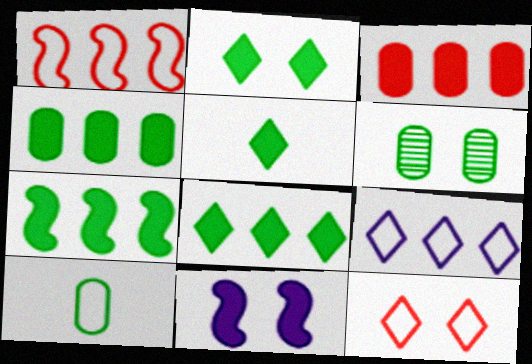[[2, 5, 8], 
[3, 5, 11], 
[4, 6, 10], 
[4, 7, 8], 
[6, 11, 12]]